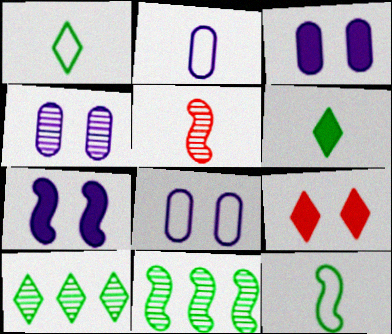[[2, 5, 6], 
[2, 9, 11], 
[3, 4, 8], 
[4, 5, 10]]